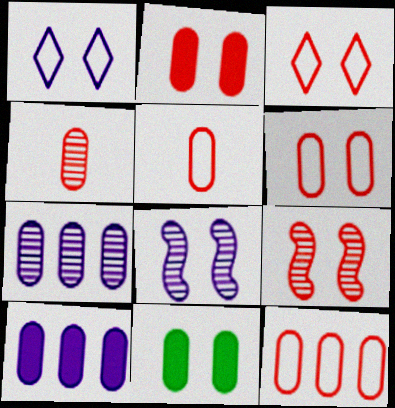[[1, 9, 11], 
[2, 3, 9], 
[2, 4, 12], 
[3, 8, 11], 
[5, 6, 12], 
[5, 7, 11]]